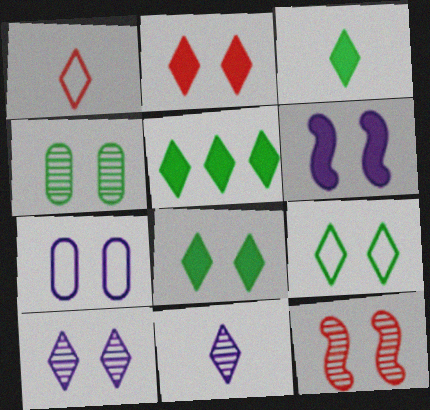[[1, 3, 11], 
[1, 5, 10], 
[2, 9, 10], 
[3, 5, 8], 
[4, 10, 12], 
[6, 7, 10], 
[7, 8, 12]]